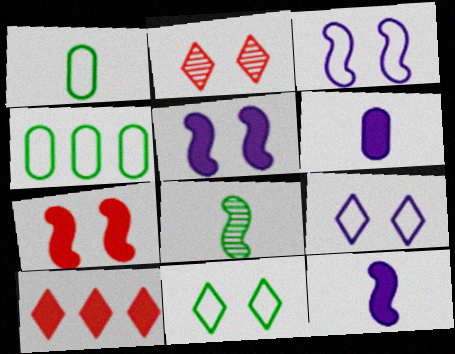[[2, 4, 12]]